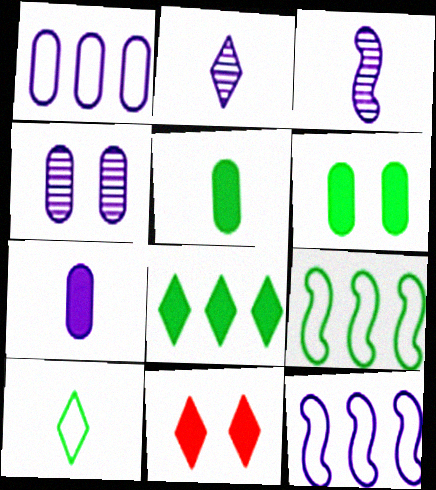[[1, 4, 7]]